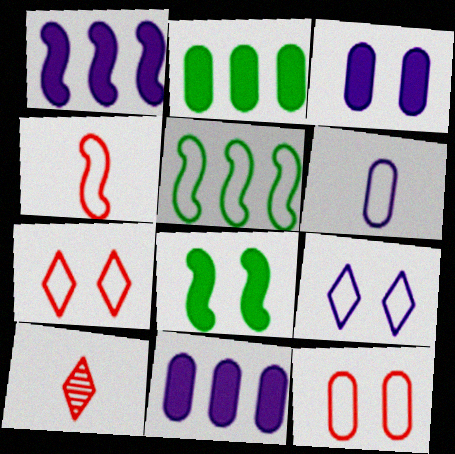[[3, 5, 10], 
[5, 6, 7]]